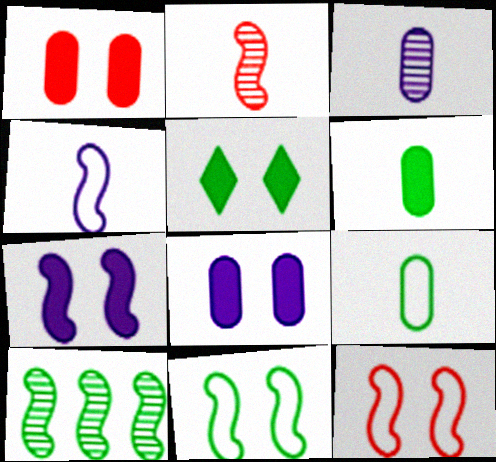[[1, 5, 7], 
[5, 9, 10]]